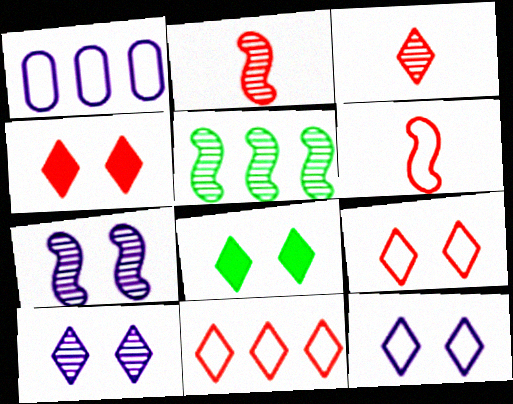[[1, 2, 8], 
[2, 5, 7], 
[3, 4, 11], 
[8, 9, 10]]